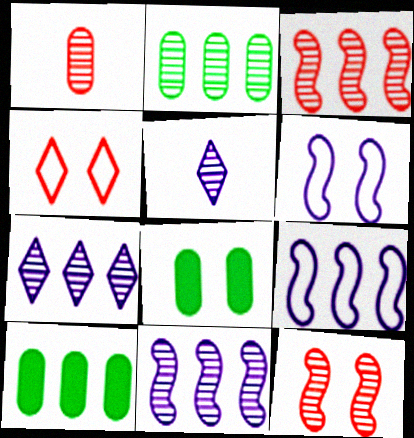[[2, 3, 7], 
[2, 5, 12]]